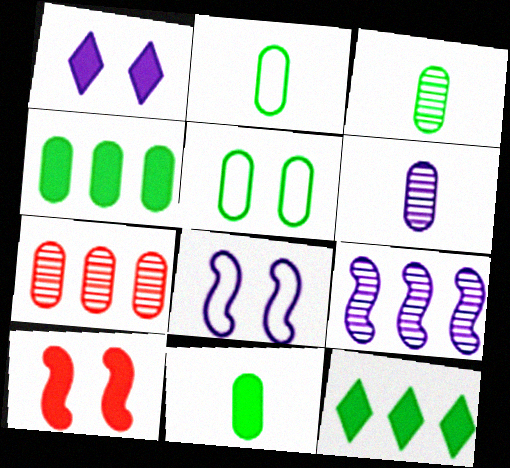[[2, 3, 11], 
[3, 4, 5]]